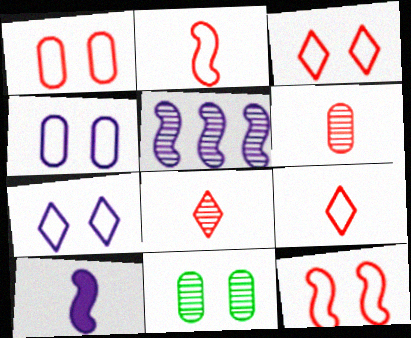[[1, 3, 12], 
[5, 8, 11]]